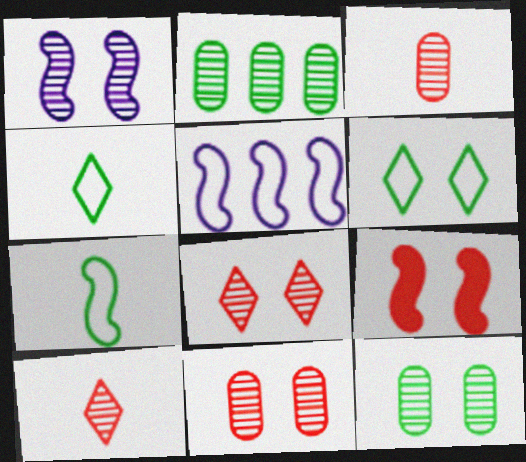[[1, 2, 10], 
[1, 8, 12]]